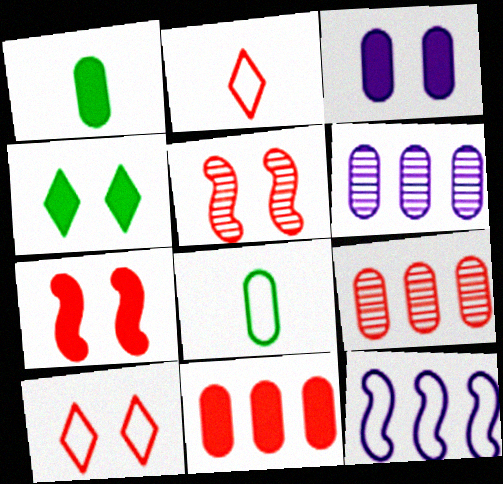[[1, 3, 11], 
[2, 5, 11], 
[2, 7, 9], 
[3, 4, 7], 
[3, 8, 9], 
[8, 10, 12]]